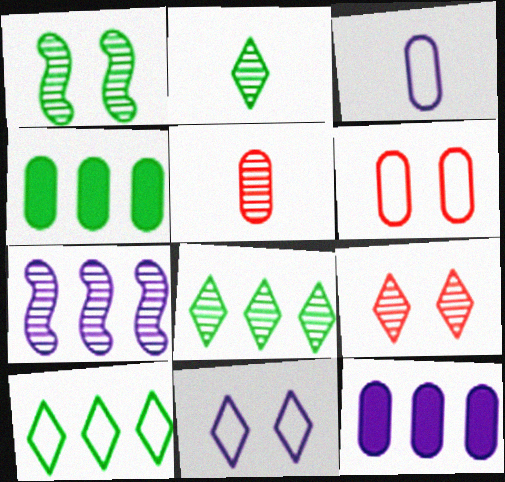[]